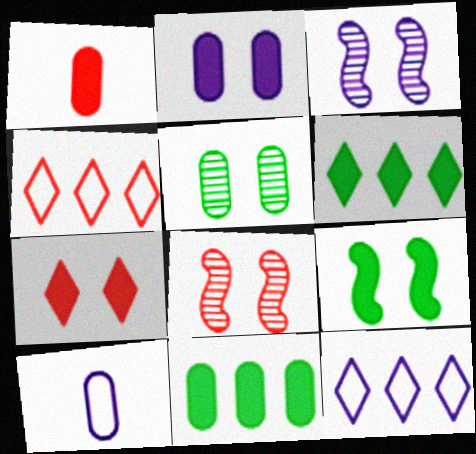[[1, 2, 11], 
[1, 4, 8], 
[2, 7, 9], 
[6, 8, 10]]